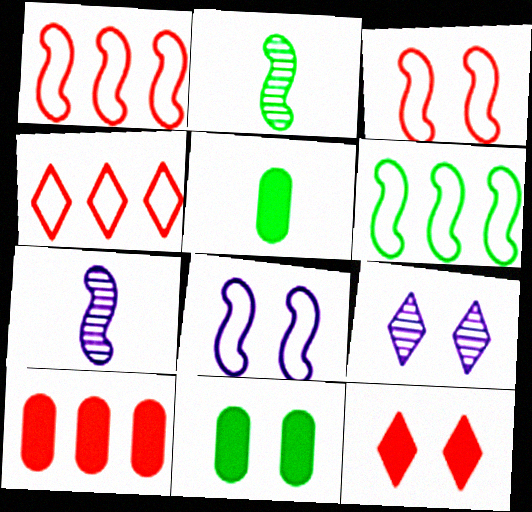[[1, 5, 9], 
[3, 9, 11], 
[4, 7, 11]]